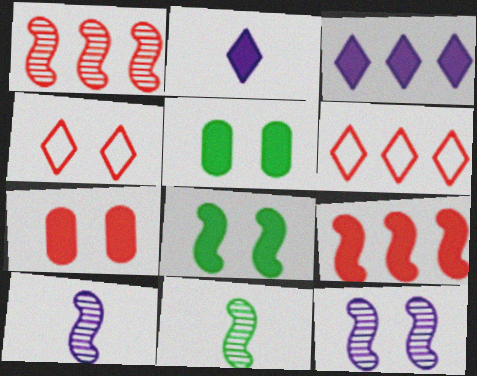[[1, 11, 12], 
[2, 5, 9], 
[4, 5, 12], 
[5, 6, 10]]